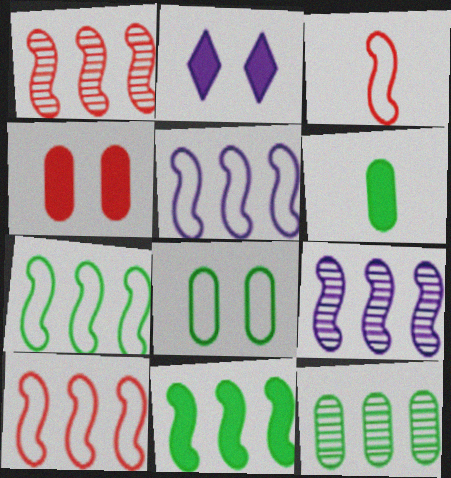[[1, 5, 11], 
[2, 3, 12], 
[5, 7, 10], 
[6, 8, 12], 
[9, 10, 11]]